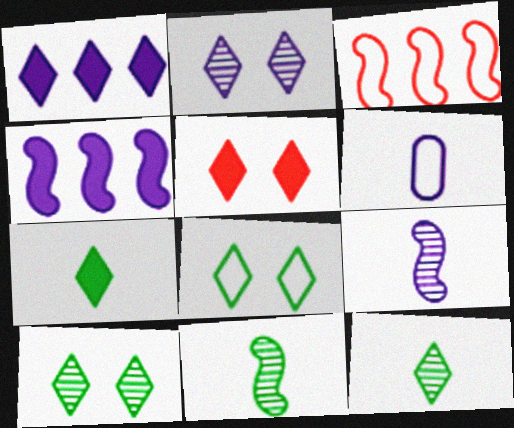[[1, 5, 7], 
[2, 4, 6], 
[2, 5, 8], 
[3, 6, 8]]